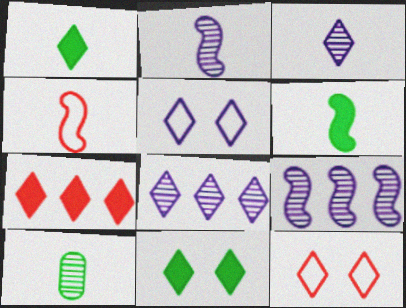[[1, 8, 12], 
[2, 4, 6]]